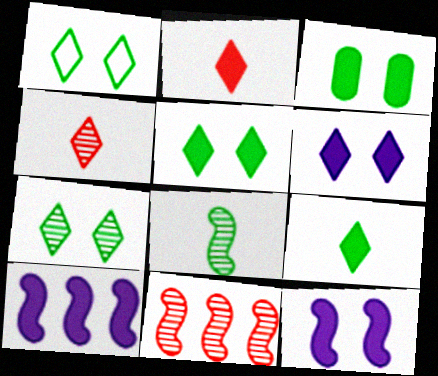[[1, 5, 7], 
[2, 3, 10]]